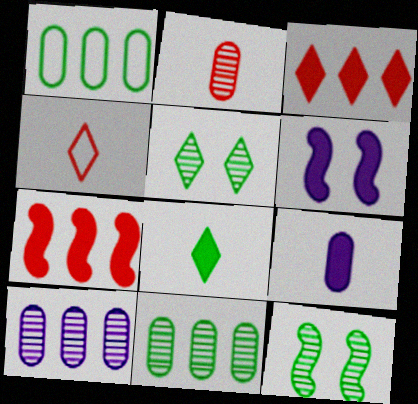[[1, 8, 12], 
[4, 6, 11]]